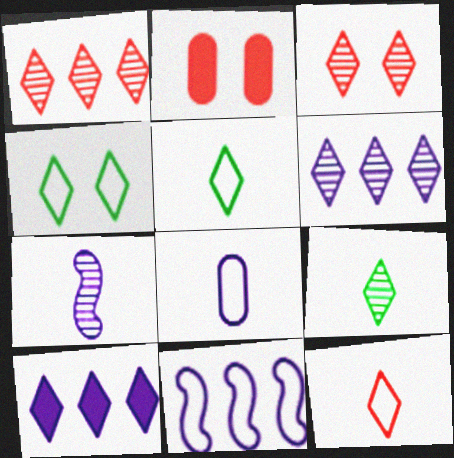[[2, 9, 11], 
[3, 5, 10], 
[3, 6, 9]]